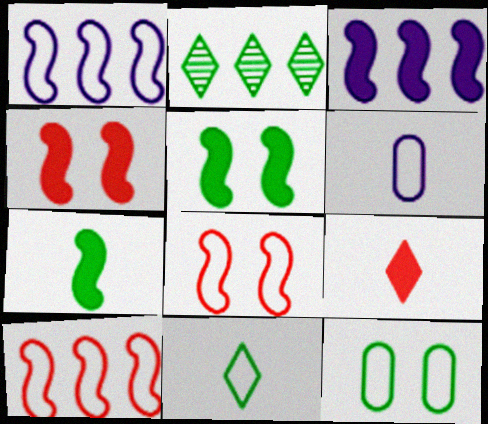[[2, 4, 6], 
[2, 7, 12], 
[3, 4, 7]]